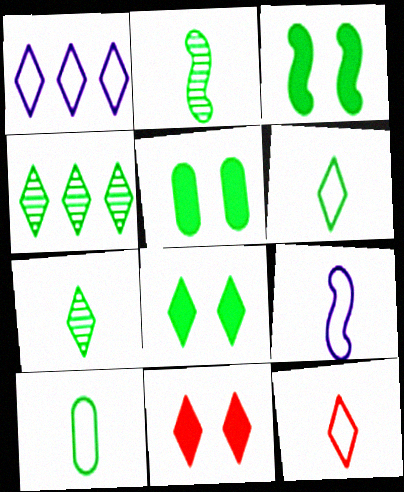[[1, 7, 11], 
[3, 4, 10], 
[3, 5, 8], 
[4, 6, 8], 
[9, 10, 12]]